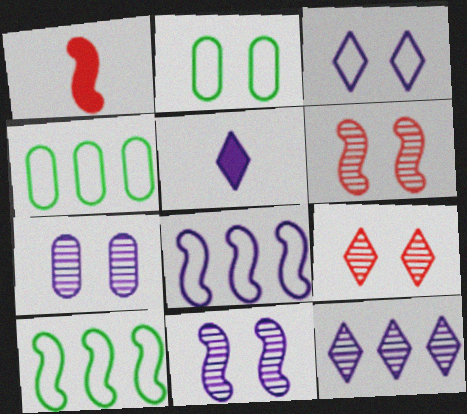[[1, 2, 12], 
[1, 10, 11], 
[3, 5, 12], 
[4, 5, 6], 
[5, 7, 8]]